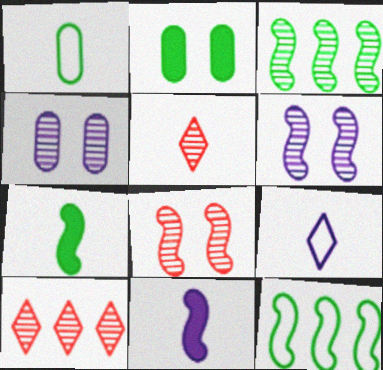[[1, 5, 11], 
[3, 4, 5], 
[8, 11, 12]]